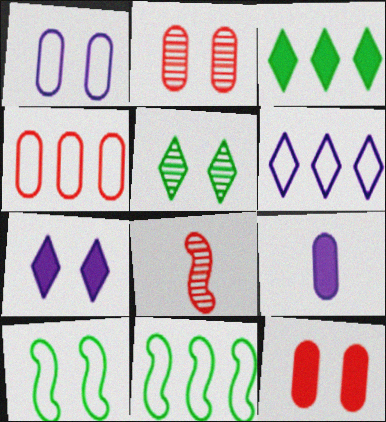[[1, 3, 8], 
[2, 7, 10], 
[4, 6, 11]]